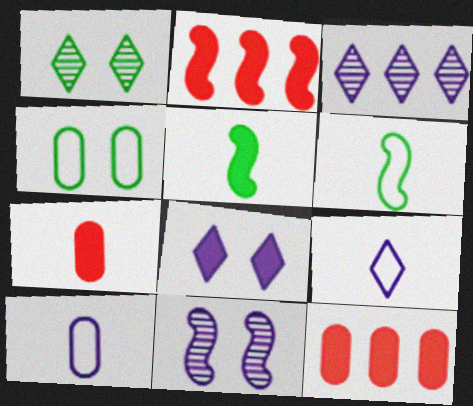[[1, 2, 10], 
[2, 6, 11], 
[3, 8, 9], 
[5, 8, 12]]